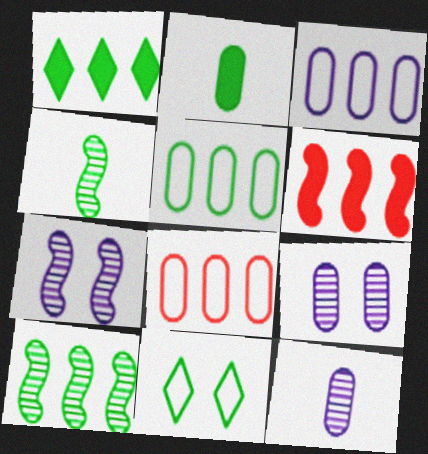[[1, 5, 10], 
[2, 8, 9], 
[2, 10, 11], 
[3, 5, 8], 
[6, 11, 12]]